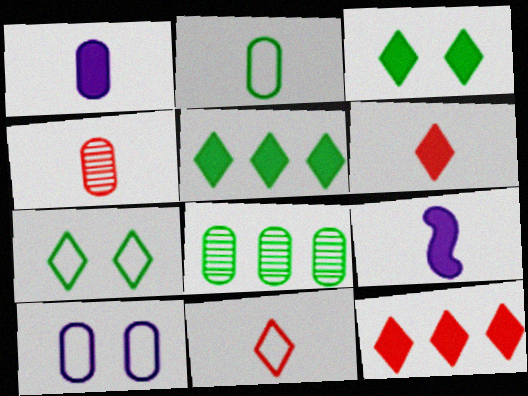[[1, 2, 4]]